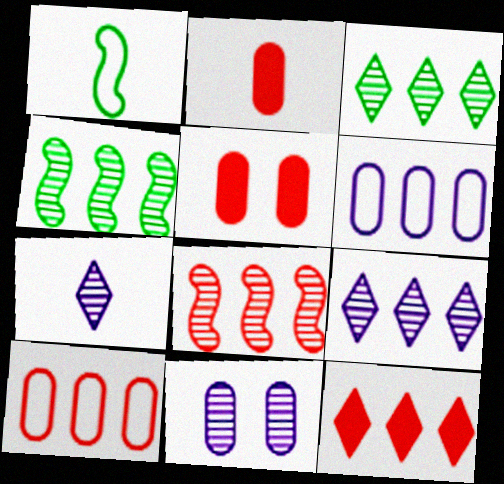[[1, 2, 7], 
[1, 5, 9], 
[1, 11, 12], 
[4, 6, 12], 
[8, 10, 12]]